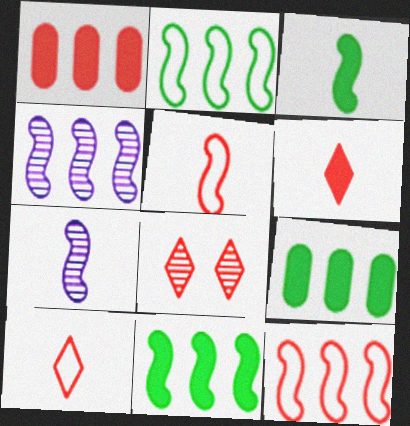[[1, 5, 8], 
[3, 5, 7], 
[4, 11, 12]]